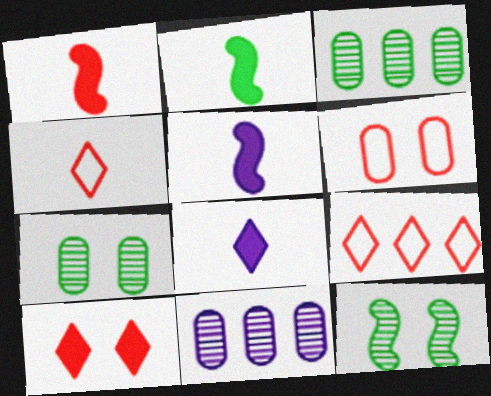[[1, 2, 5], 
[5, 7, 9]]